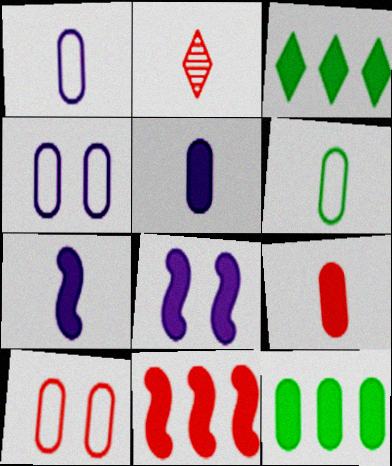[[2, 6, 7], 
[2, 10, 11], 
[3, 8, 9]]